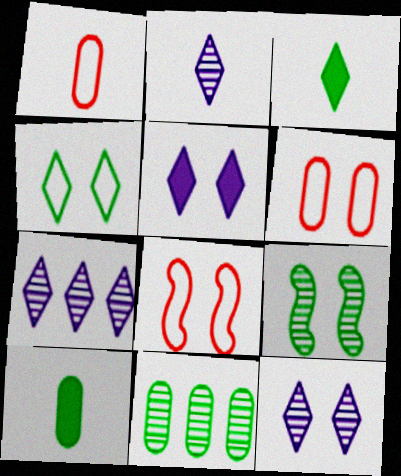[[2, 7, 12], 
[5, 6, 9], 
[7, 8, 10]]